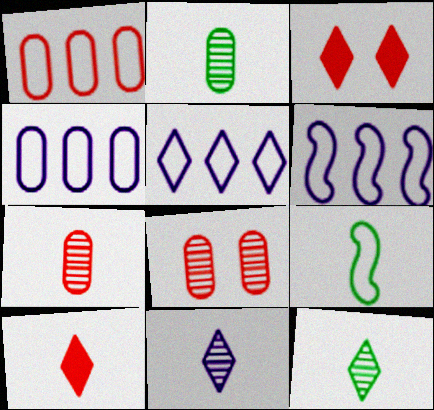[[2, 3, 6], 
[3, 5, 12], 
[4, 5, 6]]